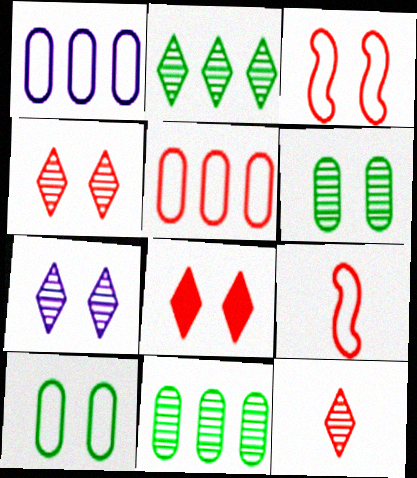[[2, 7, 12]]